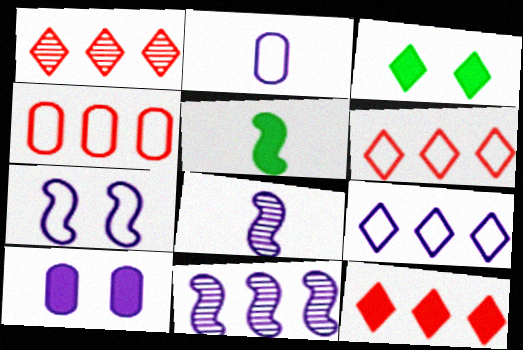[[1, 6, 12], 
[2, 7, 9], 
[3, 4, 8], 
[5, 10, 12], 
[8, 9, 10]]